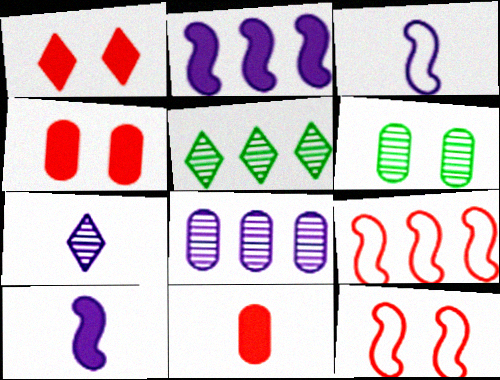[[3, 4, 5]]